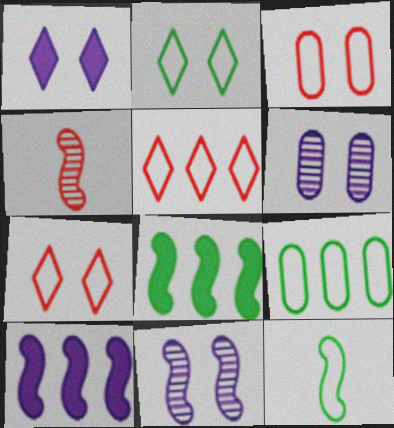[[1, 4, 9], 
[2, 9, 12]]